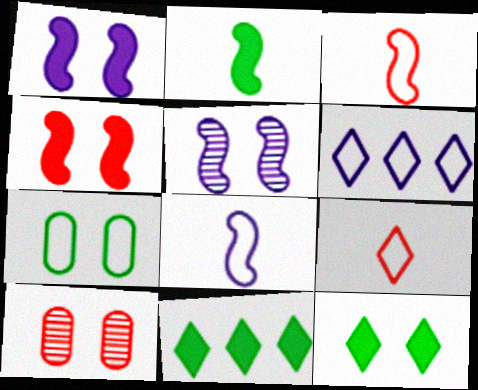[[2, 6, 10], 
[3, 6, 7], 
[8, 10, 11]]